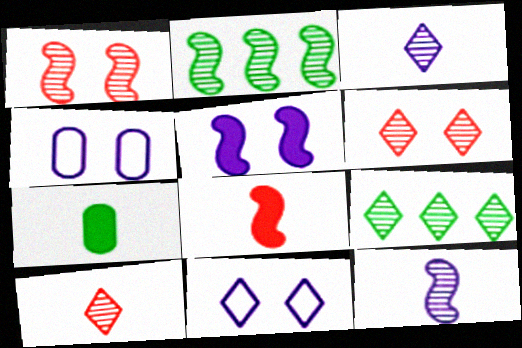[[1, 2, 12], 
[3, 6, 9], 
[4, 8, 9]]